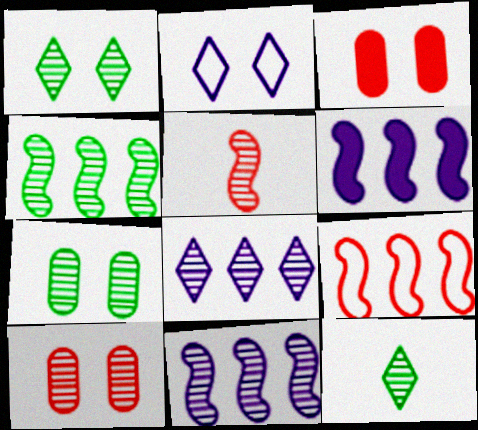[[4, 6, 9], 
[4, 7, 12], 
[5, 7, 8], 
[10, 11, 12]]